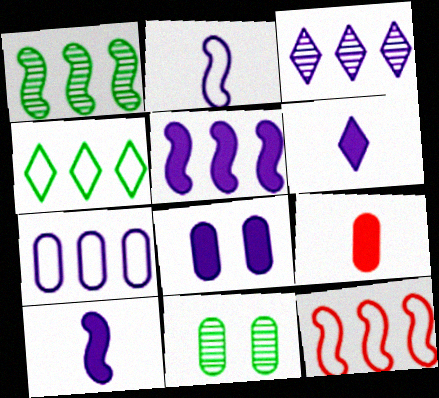[[1, 5, 12], 
[2, 3, 8], 
[3, 5, 7], 
[4, 7, 12], 
[5, 6, 8], 
[6, 11, 12], 
[7, 9, 11]]